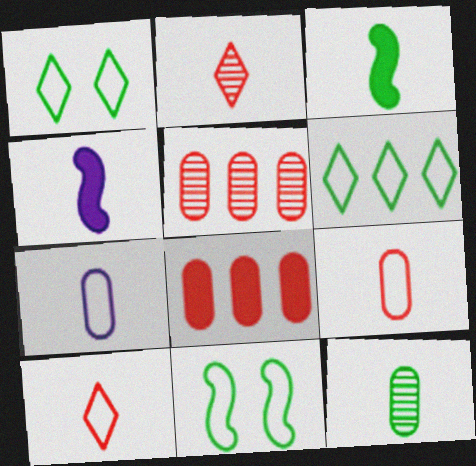[[1, 4, 5], 
[2, 3, 7], 
[4, 10, 12]]